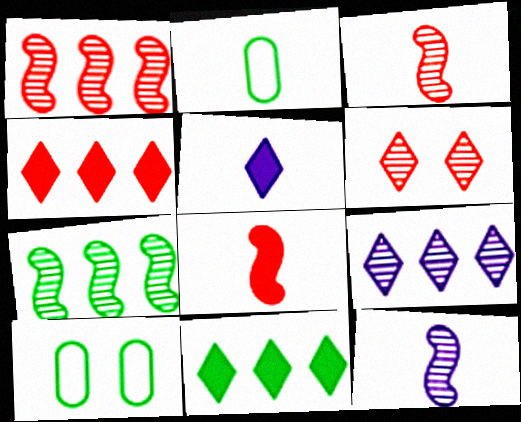[[1, 5, 10], 
[2, 3, 5], 
[4, 10, 12], 
[8, 9, 10]]